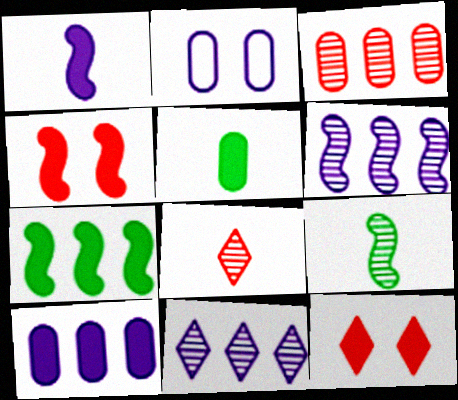[[1, 2, 11], 
[1, 4, 7], 
[2, 3, 5], 
[2, 7, 8]]